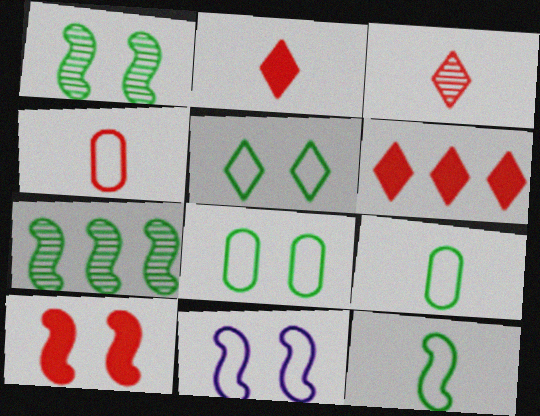[[1, 10, 11]]